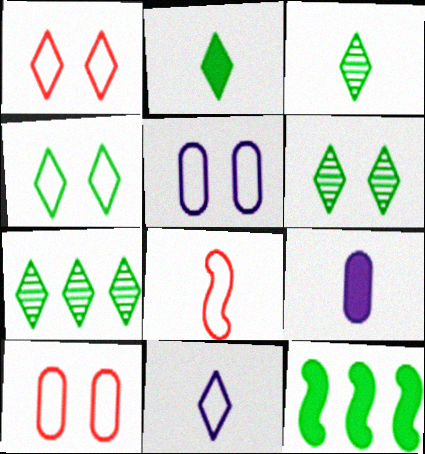[[2, 4, 7], 
[3, 6, 7], 
[3, 8, 9]]